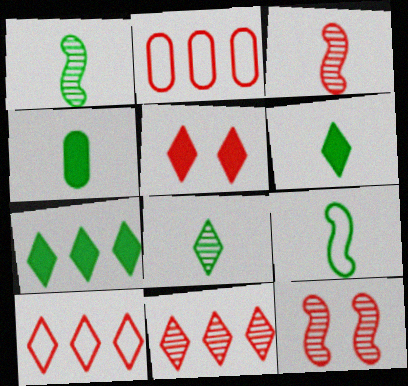[[2, 3, 5], 
[4, 8, 9]]